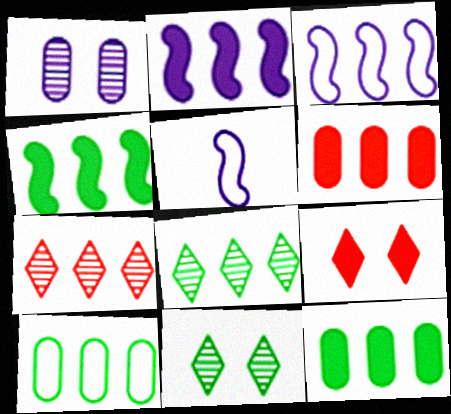[[2, 7, 10], 
[3, 6, 8], 
[3, 7, 12], 
[4, 8, 10], 
[5, 6, 11]]